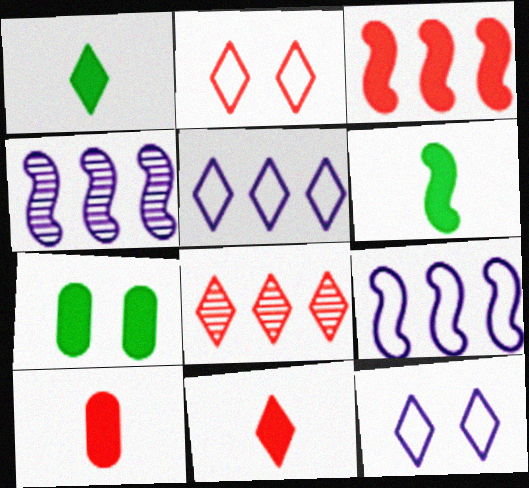[[1, 8, 12], 
[2, 8, 11]]